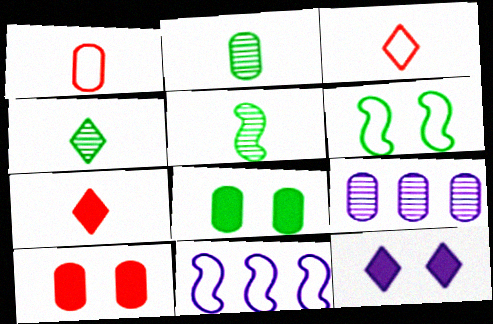[[1, 8, 9], 
[2, 4, 5], 
[4, 10, 11], 
[6, 7, 9]]